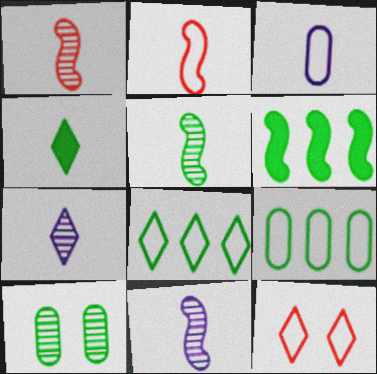[[1, 3, 4], 
[1, 5, 11]]